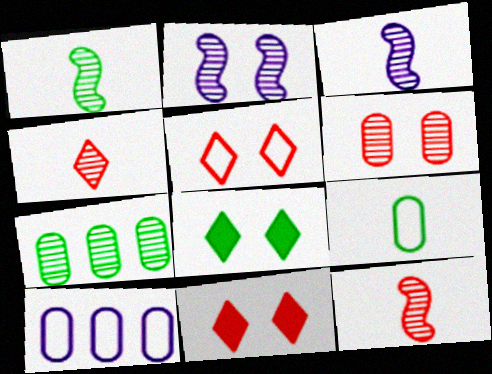[[1, 3, 12], 
[1, 10, 11], 
[2, 4, 7], 
[8, 10, 12]]